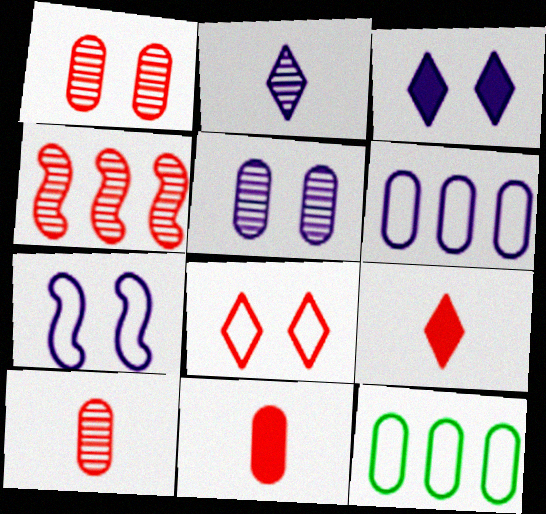[[3, 5, 7], 
[4, 8, 11], 
[5, 11, 12]]